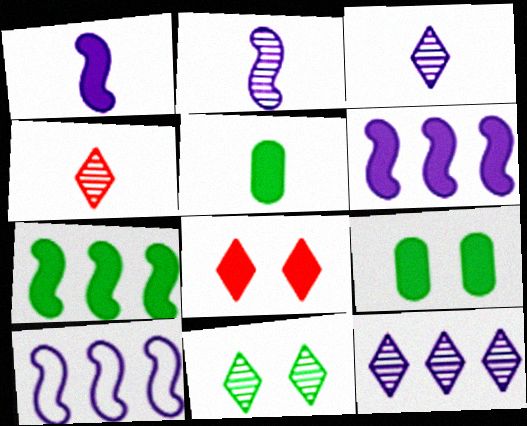[[4, 9, 10], 
[4, 11, 12], 
[5, 6, 8]]